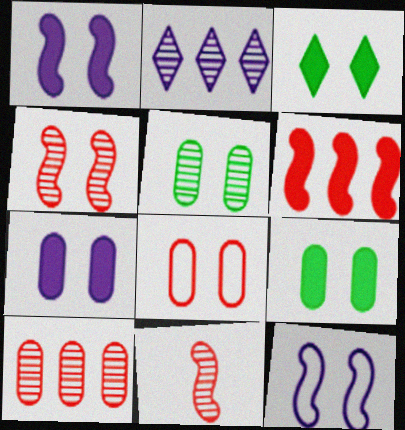[[2, 5, 11], 
[5, 7, 8]]